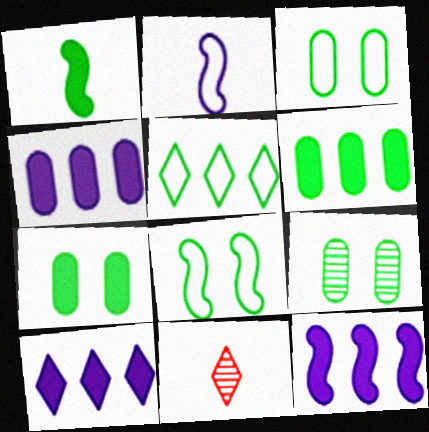[[1, 5, 9], 
[3, 7, 9], 
[3, 11, 12], 
[4, 8, 11], 
[4, 10, 12]]